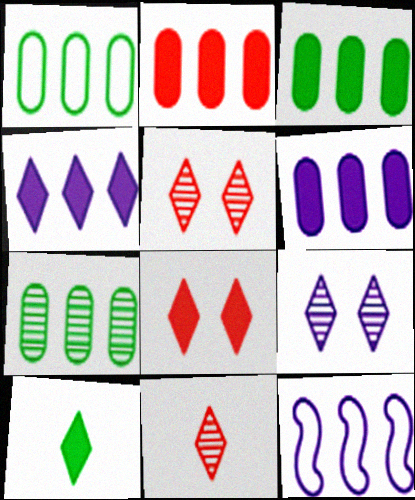[[1, 3, 7], 
[2, 3, 6], 
[4, 8, 10]]